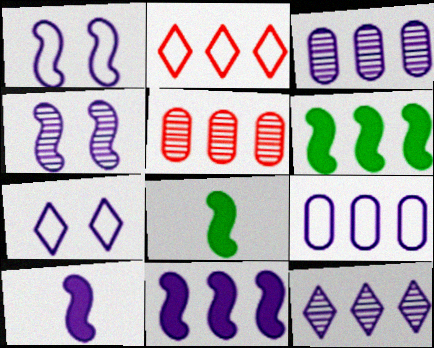[[2, 3, 6], 
[3, 7, 10], 
[5, 7, 8], 
[9, 11, 12]]